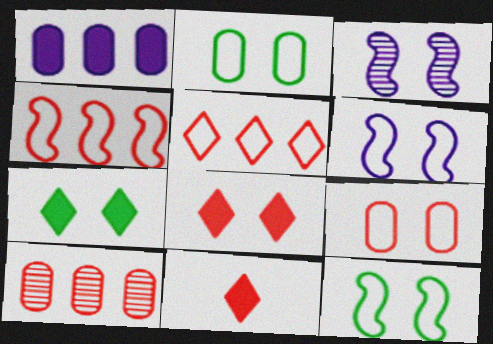[[2, 3, 8], 
[3, 7, 9]]